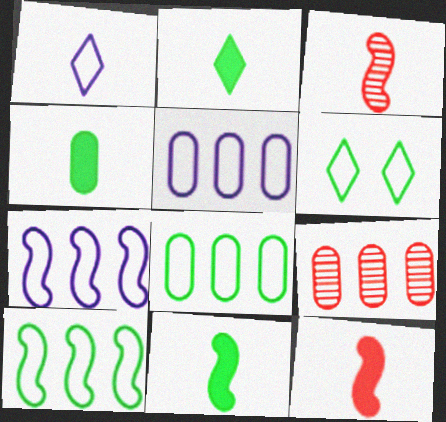[[1, 3, 4], 
[2, 4, 11]]